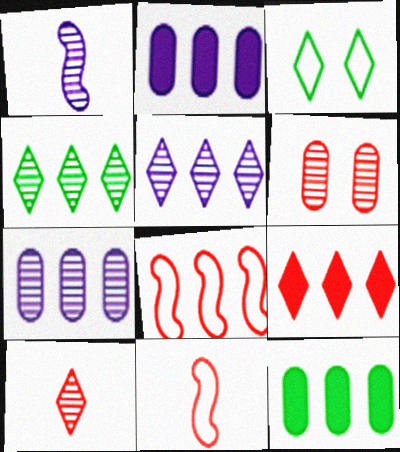[[1, 4, 6], 
[2, 4, 8], 
[5, 8, 12], 
[6, 9, 11]]